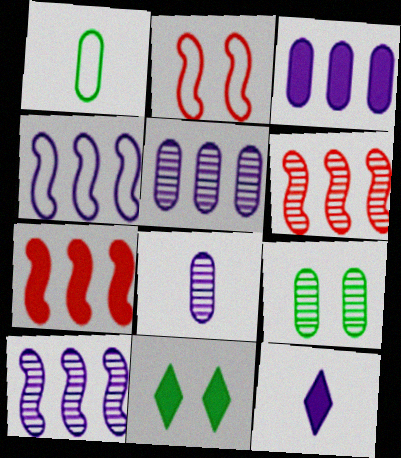[]